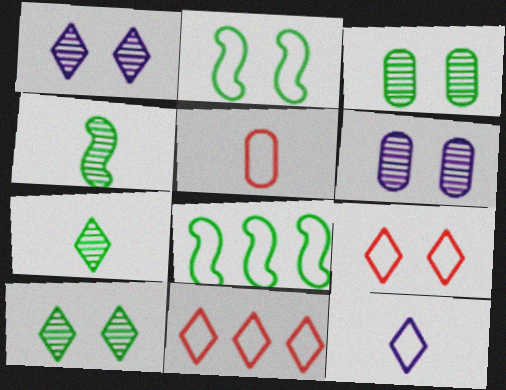[]